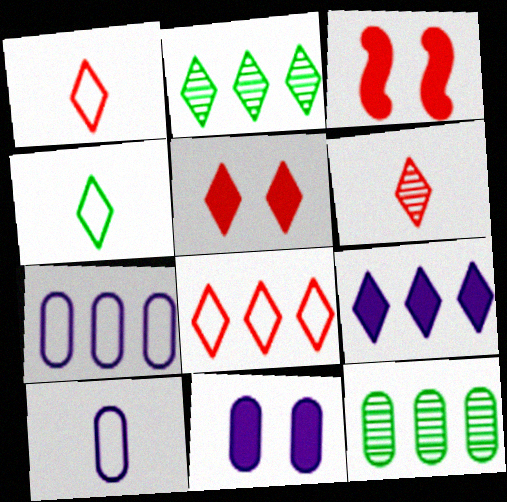[[2, 3, 10], 
[2, 8, 9], 
[5, 6, 8]]